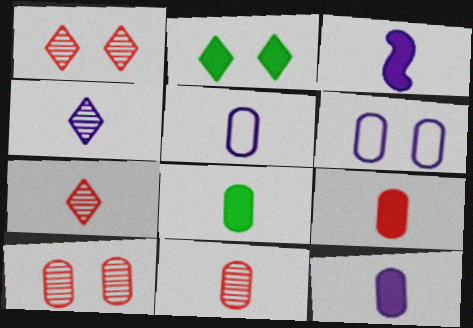[[3, 4, 5], 
[5, 8, 11], 
[8, 9, 12]]